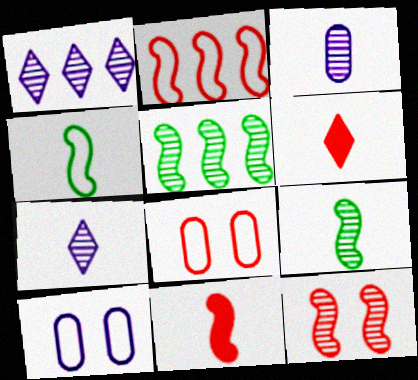[[2, 11, 12], 
[3, 4, 6], 
[5, 6, 10]]